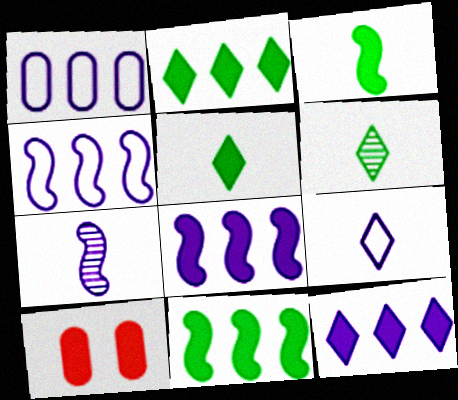[[3, 10, 12], 
[4, 6, 10], 
[5, 8, 10]]